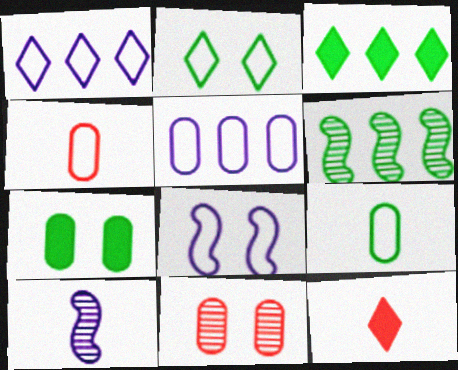[[9, 10, 12]]